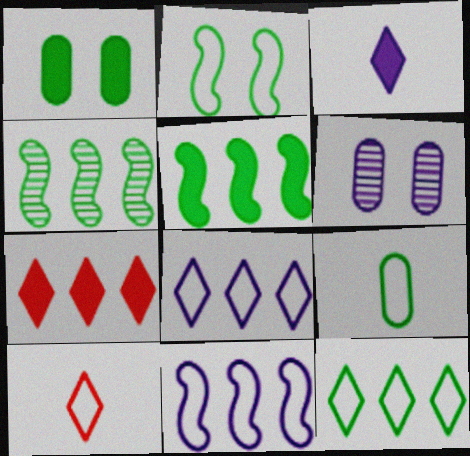[[2, 9, 12], 
[3, 6, 11], 
[5, 6, 10]]